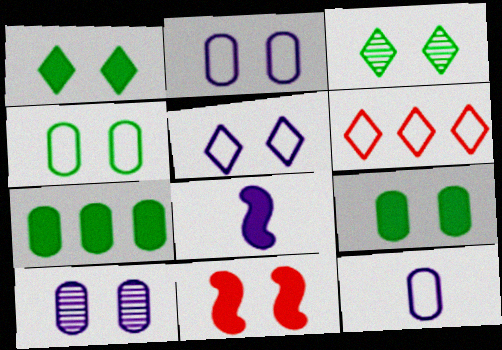[[2, 3, 11]]